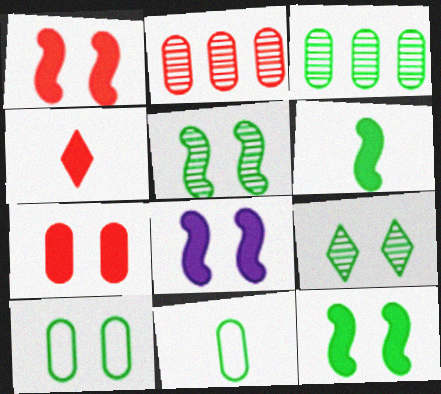[[1, 8, 12], 
[9, 10, 12]]